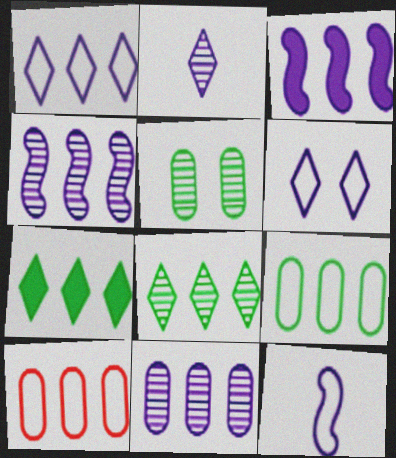[[1, 3, 11], 
[3, 8, 10], 
[4, 7, 10]]